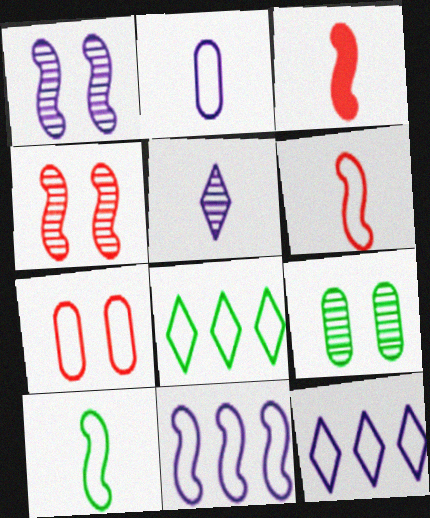[[3, 9, 12], 
[7, 10, 12]]